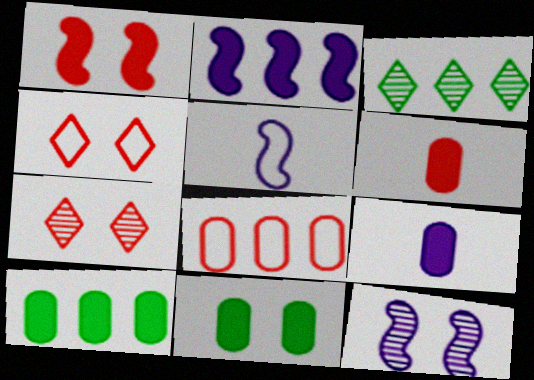[[2, 3, 8], 
[2, 5, 12], 
[4, 11, 12], 
[5, 7, 10]]